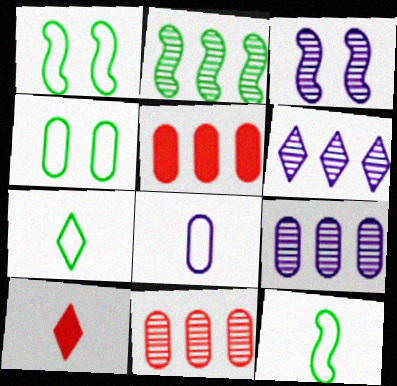[[1, 9, 10], 
[2, 6, 11], 
[3, 5, 7]]